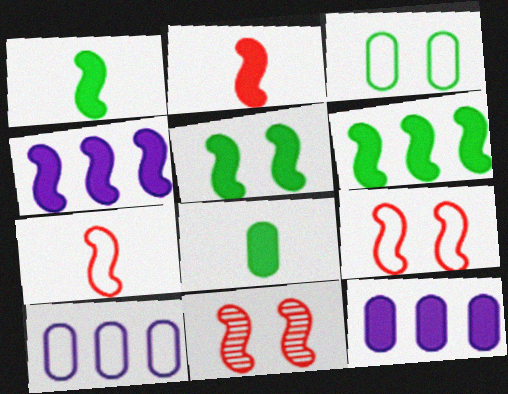[[1, 5, 6], 
[2, 4, 5]]